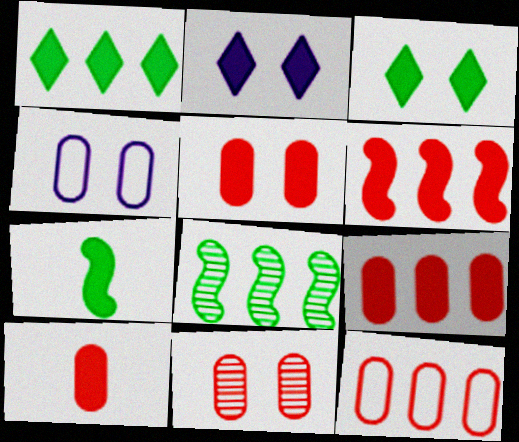[[2, 7, 9], 
[5, 9, 10], 
[10, 11, 12]]